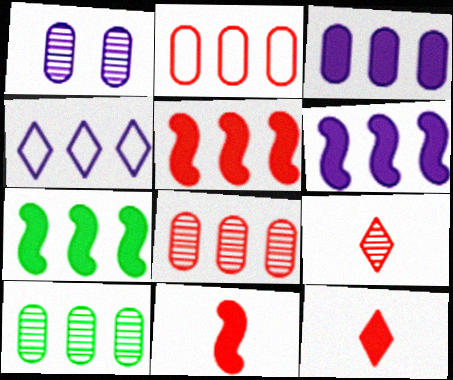[[2, 3, 10], 
[4, 5, 10], 
[4, 7, 8], 
[5, 6, 7]]